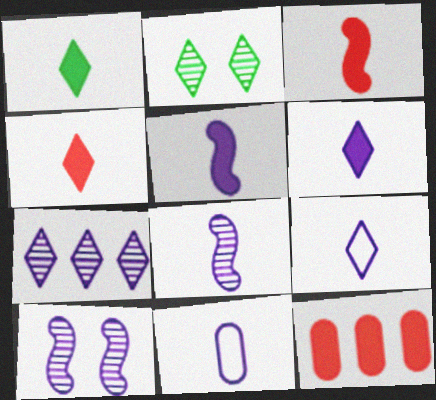[[1, 4, 6], 
[6, 8, 11]]